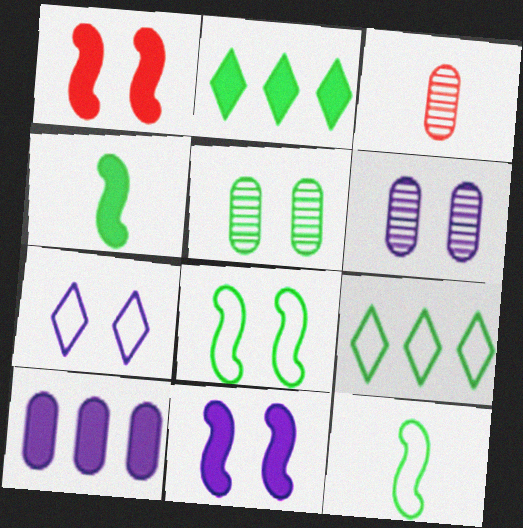[[1, 5, 7], 
[2, 5, 12], 
[3, 9, 11], 
[4, 5, 9], 
[6, 7, 11]]